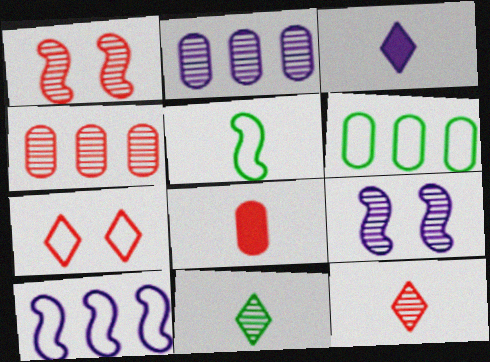[[1, 2, 11], 
[1, 3, 6], 
[1, 4, 12], 
[4, 9, 11]]